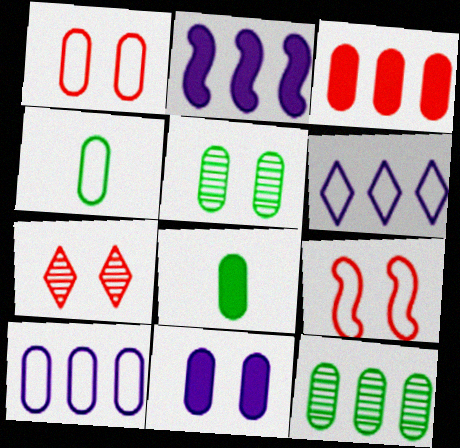[[1, 4, 10], 
[1, 5, 11], 
[2, 4, 7], 
[3, 8, 11], 
[3, 10, 12], 
[4, 6, 9]]